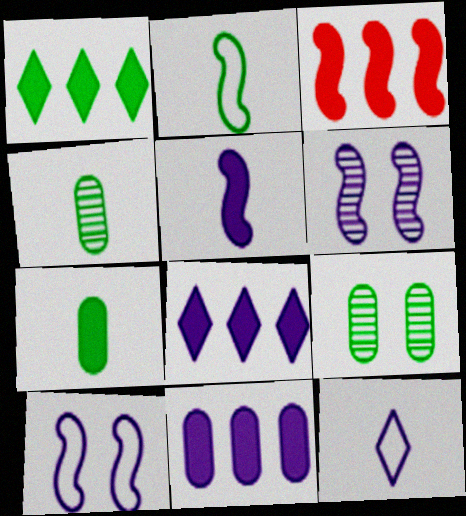[[1, 2, 9], 
[1, 3, 11], 
[2, 3, 6], 
[3, 9, 12], 
[6, 11, 12]]